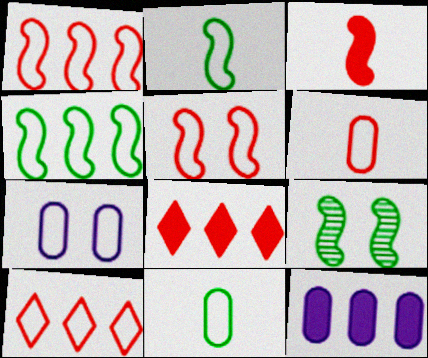[[2, 7, 10], 
[5, 6, 10]]